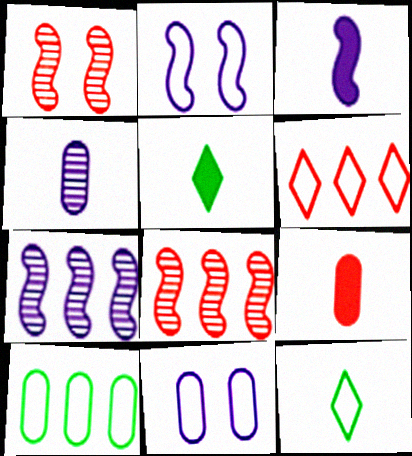[[1, 6, 9], 
[2, 3, 7], 
[3, 5, 9], 
[5, 8, 11]]